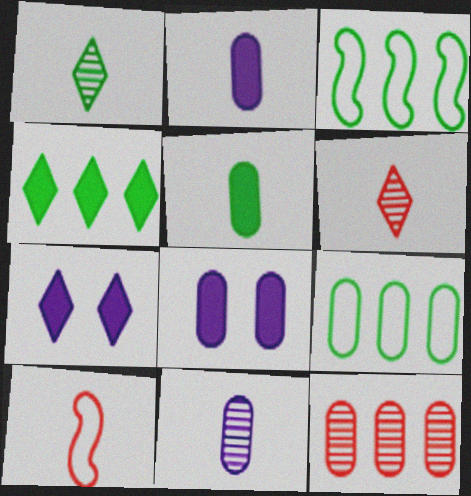[[1, 2, 10], 
[3, 6, 8]]